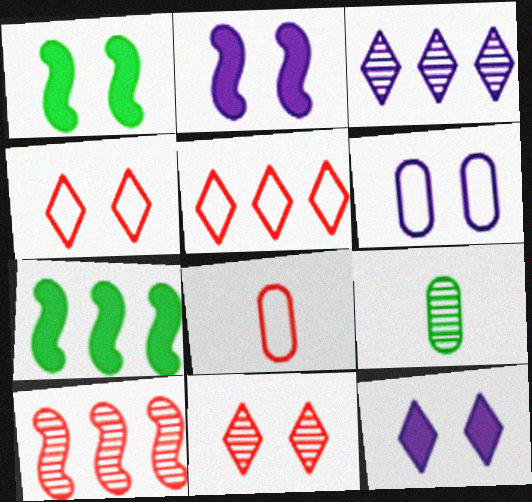[[1, 3, 8], 
[1, 6, 11], 
[2, 5, 9]]